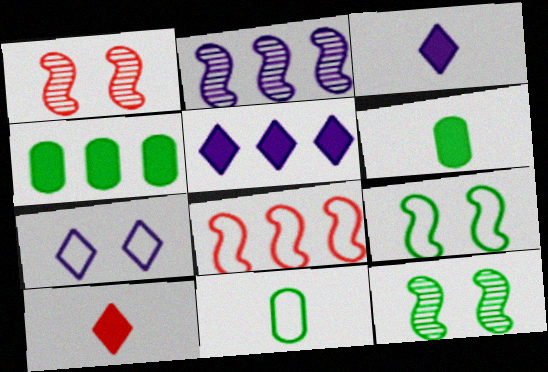[[1, 5, 11], 
[7, 8, 11]]